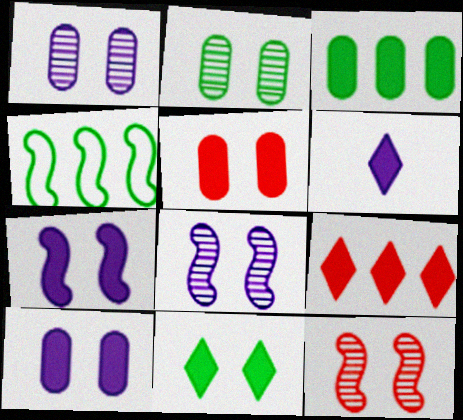[[5, 7, 11], 
[6, 9, 11]]